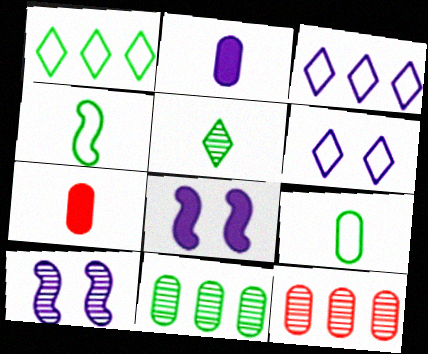[[1, 7, 10], 
[2, 3, 10], 
[5, 10, 12]]